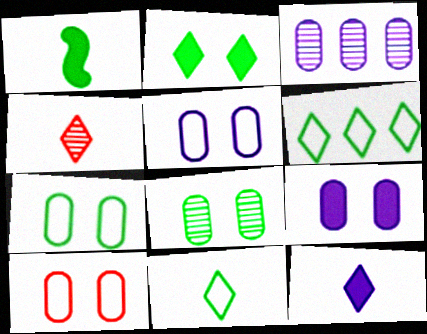[[1, 6, 8], 
[4, 11, 12], 
[5, 7, 10], 
[8, 9, 10]]